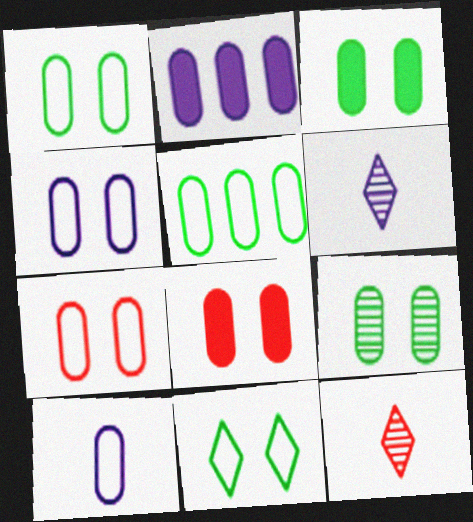[[1, 3, 9], 
[1, 4, 7], 
[4, 8, 9], 
[5, 7, 10]]